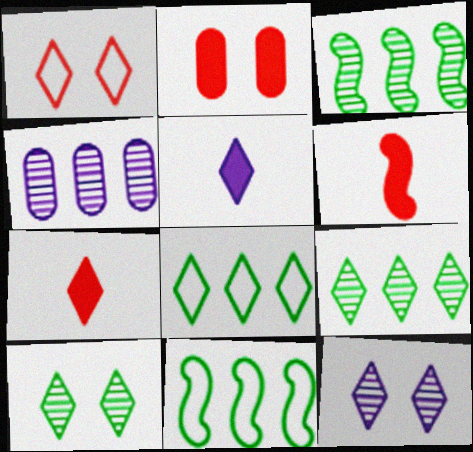[[1, 5, 9], 
[7, 8, 12]]